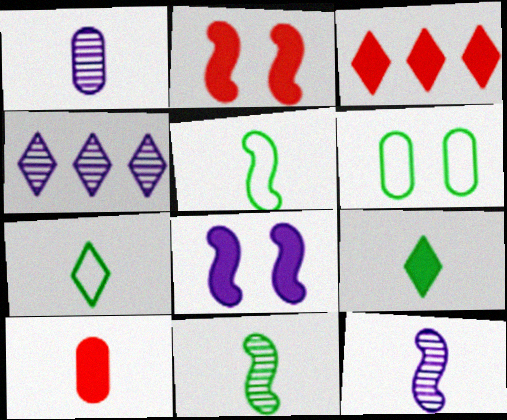[[2, 3, 10], 
[3, 6, 12], 
[7, 10, 12]]